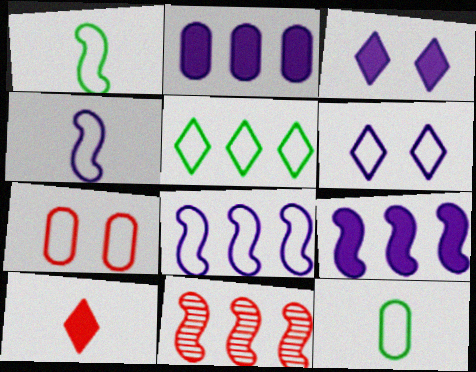[[2, 5, 11], 
[3, 11, 12], 
[4, 5, 7], 
[7, 10, 11]]